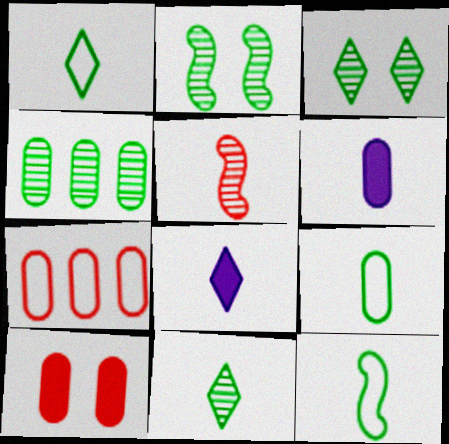[[1, 5, 6], 
[1, 9, 12], 
[2, 4, 11], 
[2, 7, 8], 
[5, 8, 9]]